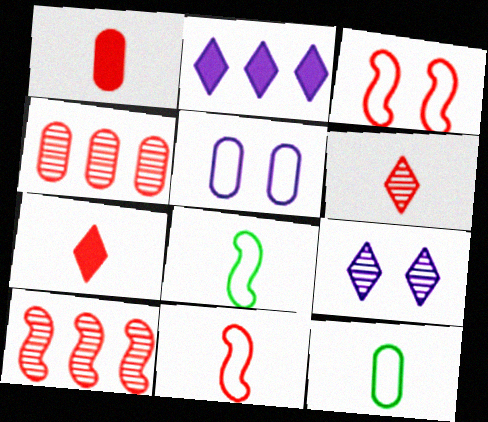[[1, 6, 11], 
[3, 4, 7]]